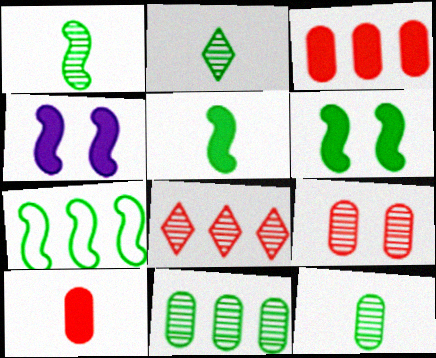[[1, 2, 12], 
[1, 6, 7]]